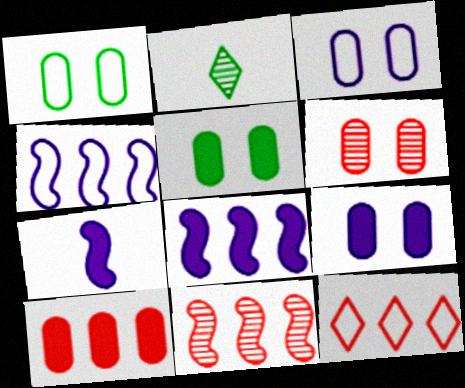[[1, 6, 9], 
[3, 5, 6], 
[10, 11, 12]]